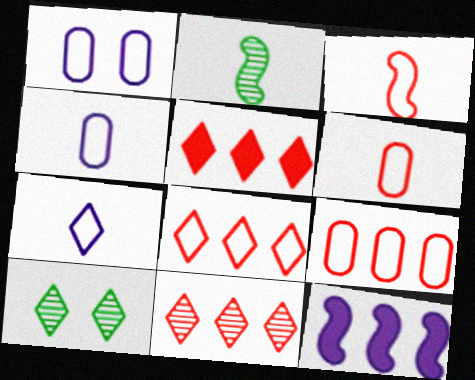[[1, 2, 5], 
[5, 7, 10], 
[5, 8, 11], 
[6, 10, 12]]